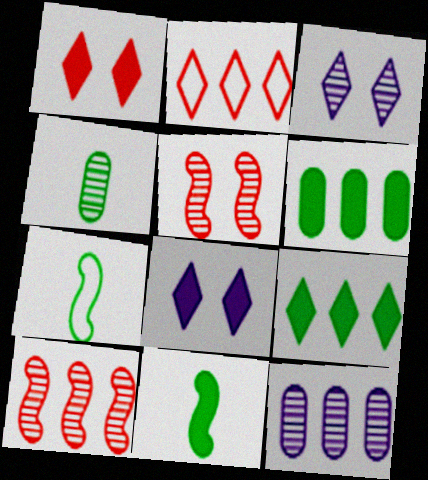[[1, 7, 12], 
[3, 4, 10]]